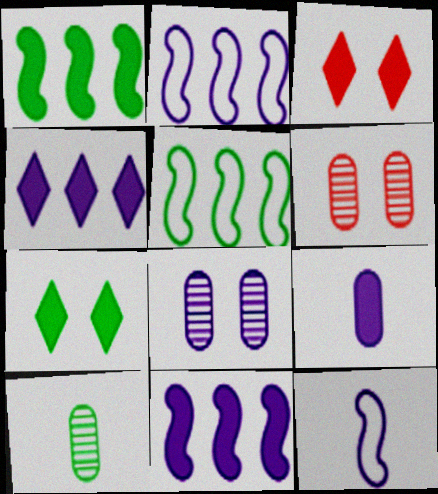[[1, 3, 9], 
[2, 3, 10], 
[4, 8, 12], 
[5, 7, 10]]